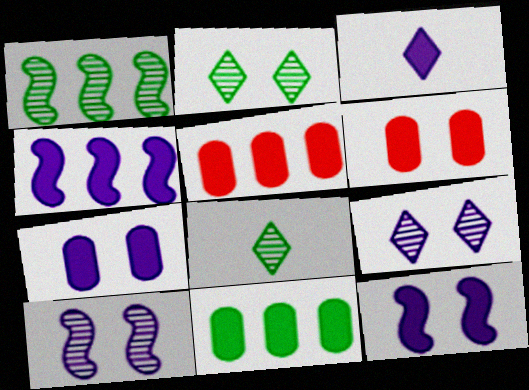[[3, 4, 7]]